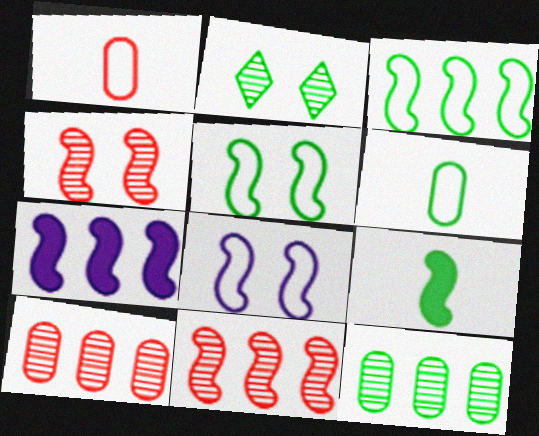[[1, 2, 7], 
[3, 7, 11], 
[8, 9, 11]]